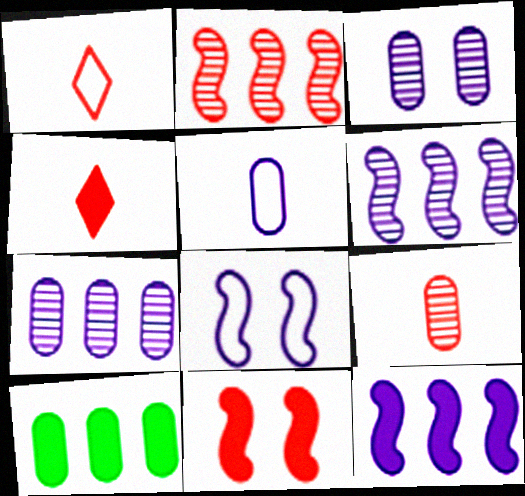[]